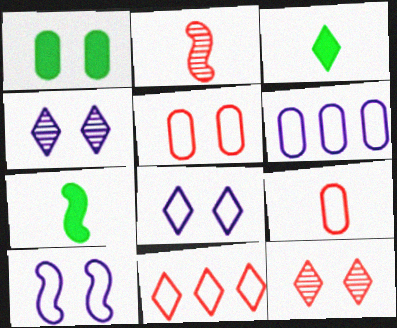[[1, 10, 12], 
[3, 4, 11], 
[6, 7, 12]]